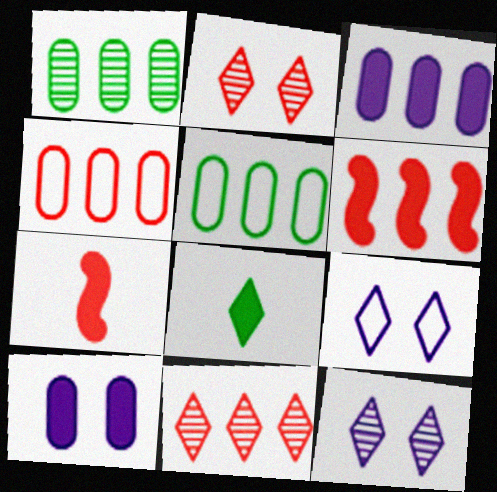[[1, 3, 4], 
[1, 7, 9], 
[2, 4, 7], 
[4, 6, 11], 
[5, 7, 12], 
[6, 8, 10], 
[8, 9, 11]]